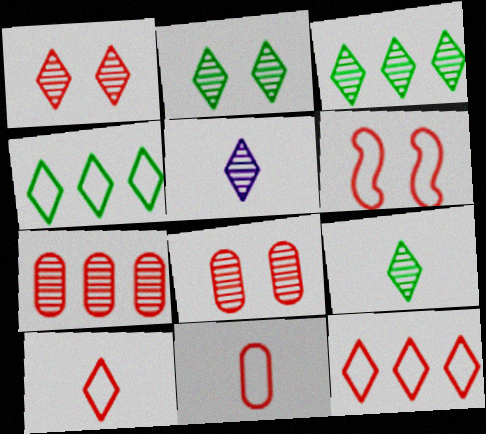[[1, 3, 5], 
[2, 3, 9], 
[6, 11, 12]]